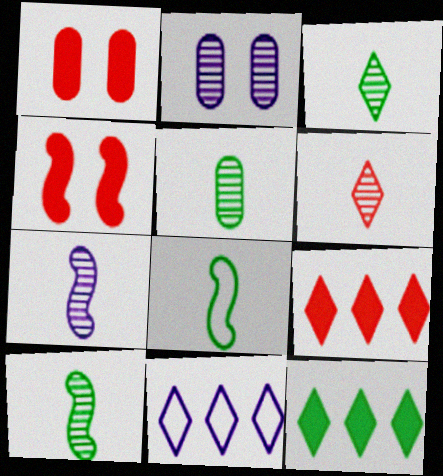[[1, 10, 11], 
[2, 8, 9], 
[3, 5, 10], 
[4, 5, 11], 
[5, 6, 7]]